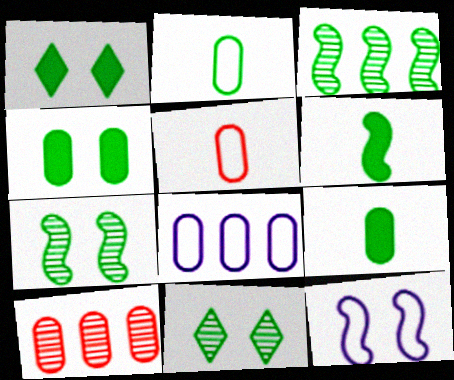[[1, 2, 3]]